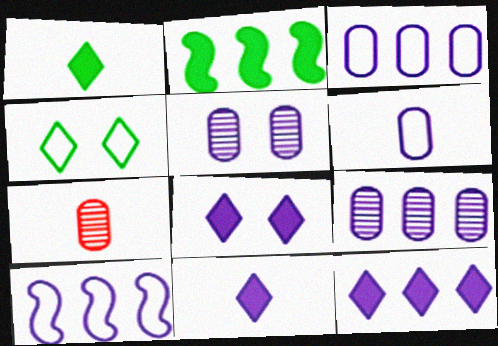[[5, 10, 11], 
[8, 11, 12], 
[9, 10, 12]]